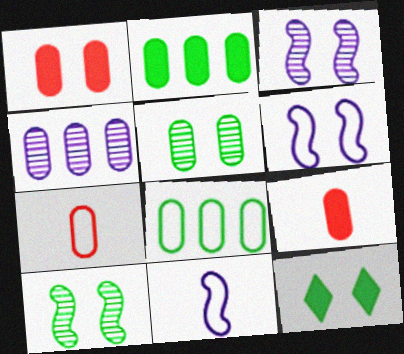[]